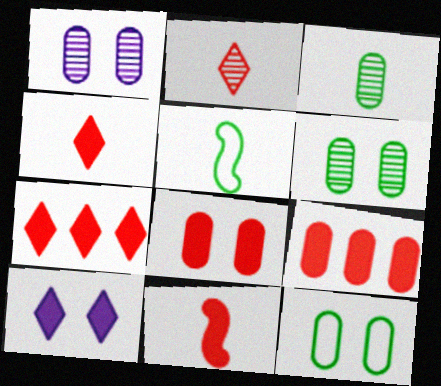[[1, 5, 7], 
[1, 8, 12], 
[7, 8, 11]]